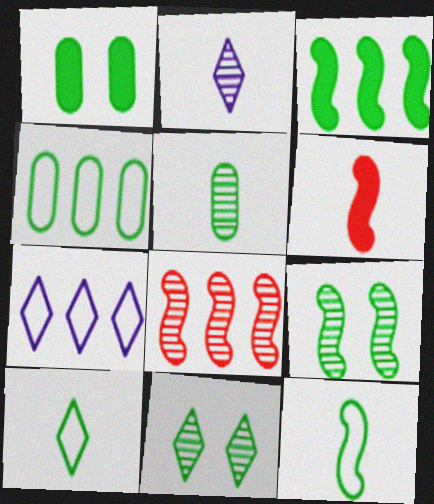[[1, 4, 5], 
[3, 9, 12]]